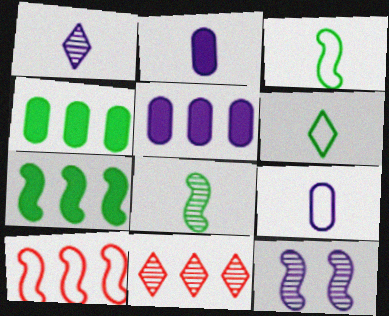[]